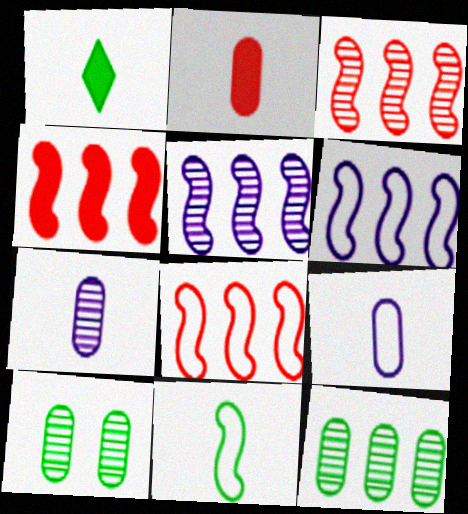[[3, 4, 8]]